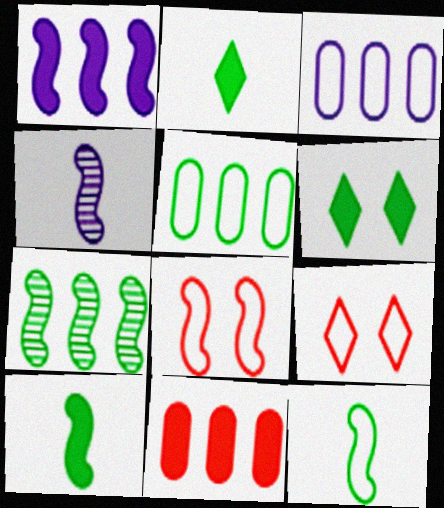[[3, 9, 12]]